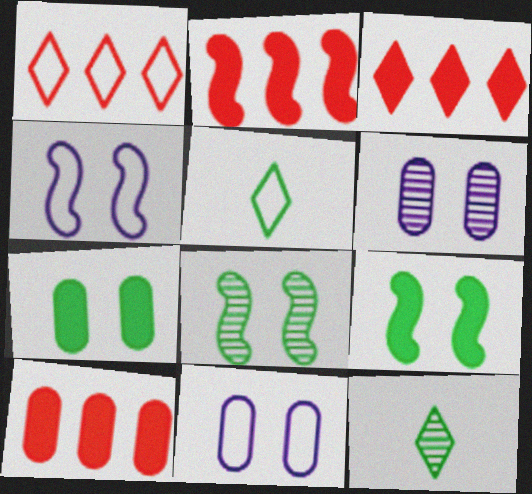[[2, 3, 10], 
[2, 5, 6], 
[2, 11, 12], 
[4, 10, 12]]